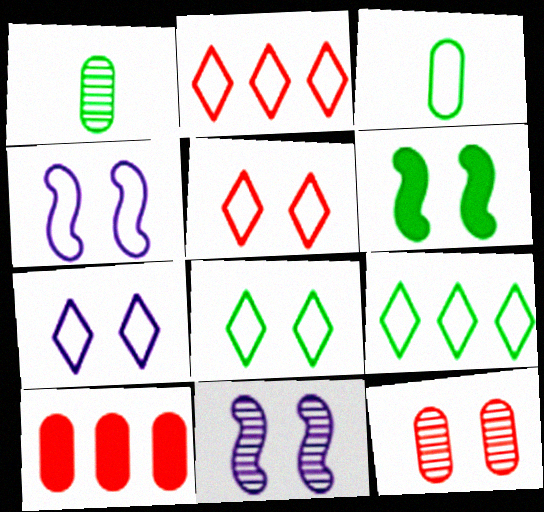[[1, 6, 9], 
[2, 3, 4], 
[5, 7, 8], 
[6, 7, 12]]